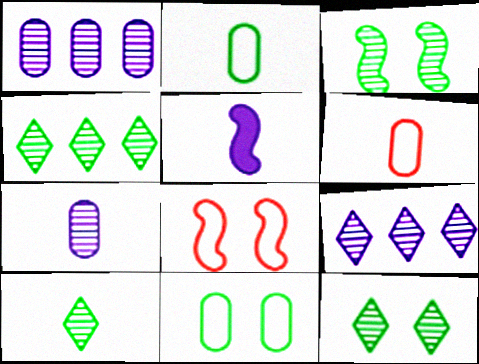[[4, 10, 12], 
[5, 6, 10]]